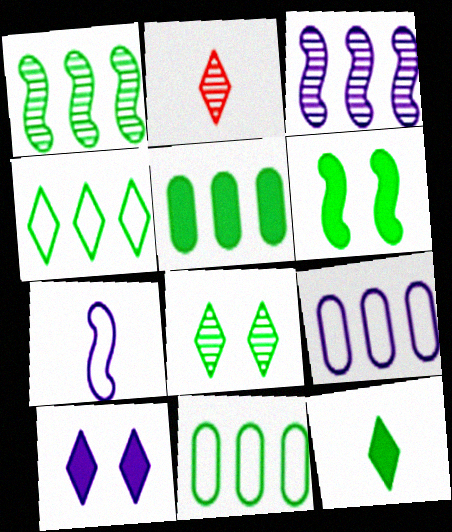[[1, 4, 5], 
[2, 4, 10], 
[2, 6, 9], 
[4, 8, 12], 
[5, 6, 12]]